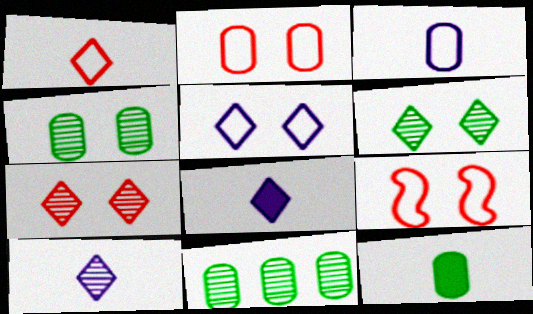[[8, 9, 11]]